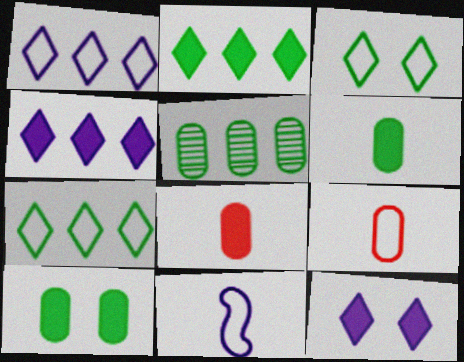[]